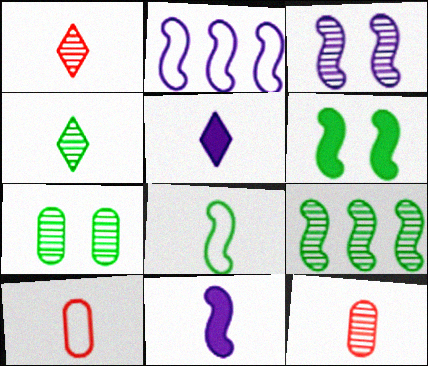[[2, 3, 11], 
[4, 7, 9], 
[4, 10, 11], 
[5, 8, 12], 
[6, 8, 9]]